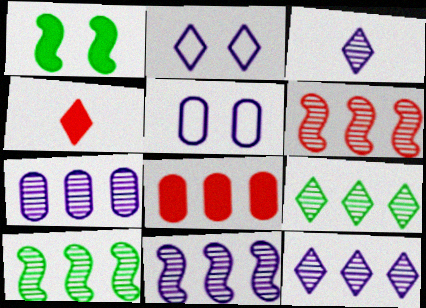[[2, 4, 9], 
[4, 5, 10], 
[6, 7, 9], 
[6, 10, 11], 
[7, 11, 12]]